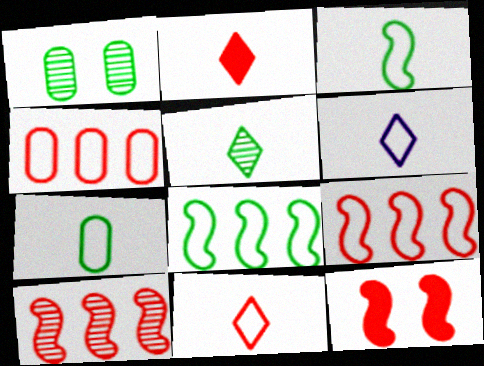[[2, 5, 6]]